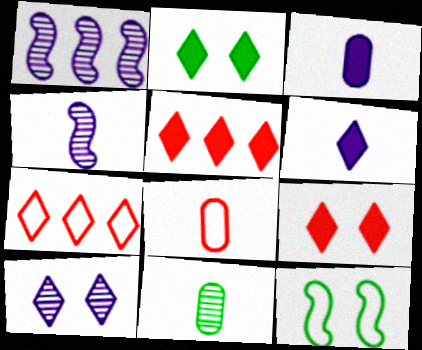[[1, 2, 8], 
[2, 5, 6], 
[3, 8, 11]]